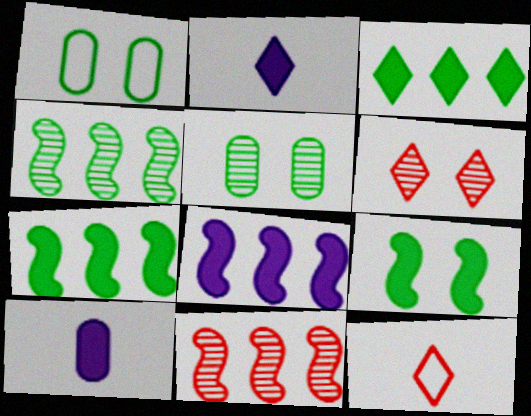[[1, 2, 11], 
[5, 8, 12]]